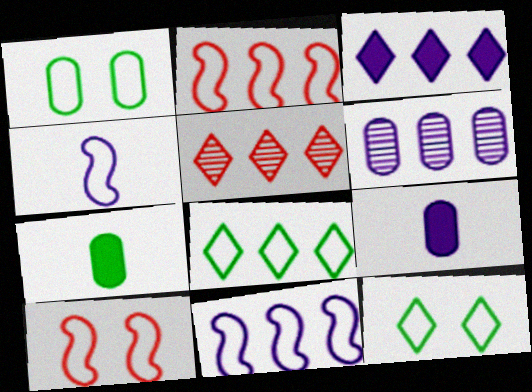[[3, 5, 8], 
[3, 6, 11]]